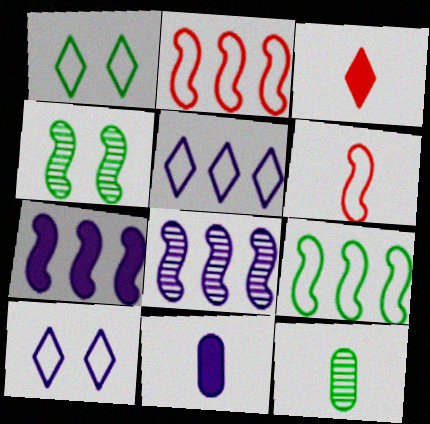[[4, 6, 7], 
[8, 10, 11]]